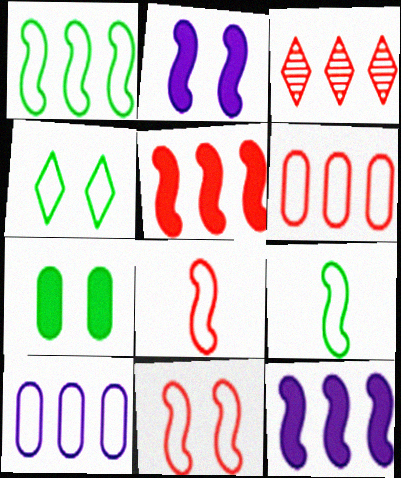[[3, 5, 6], 
[4, 8, 10]]